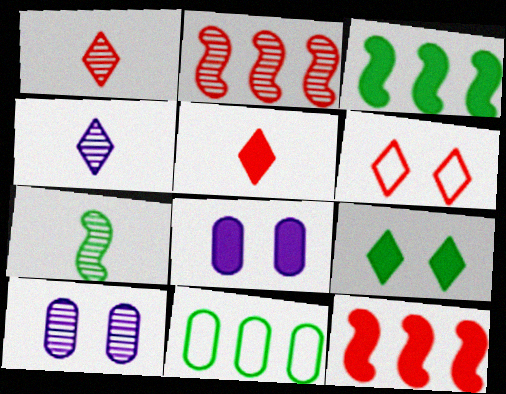[[3, 5, 8], 
[7, 9, 11]]